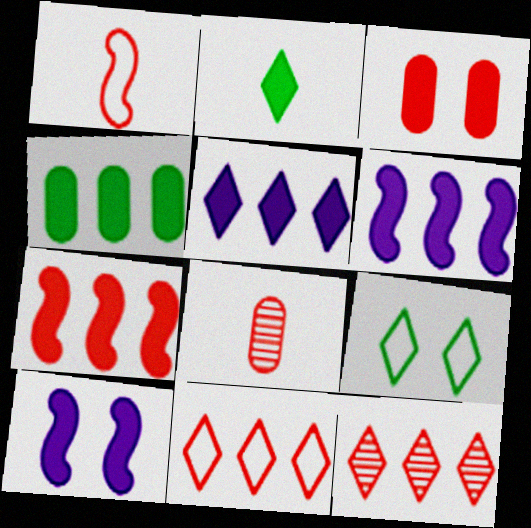[[1, 3, 12], 
[2, 3, 6], 
[4, 5, 7], 
[6, 8, 9]]